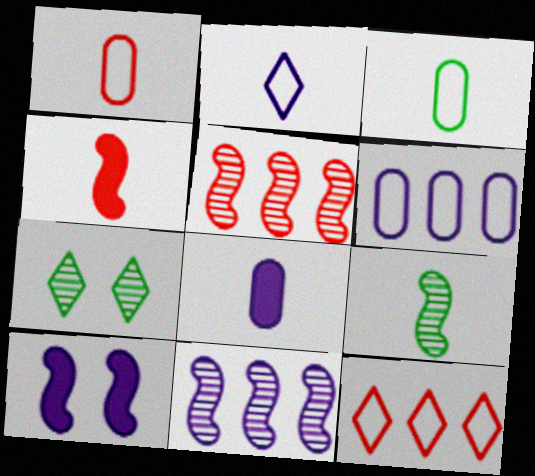[[4, 6, 7]]